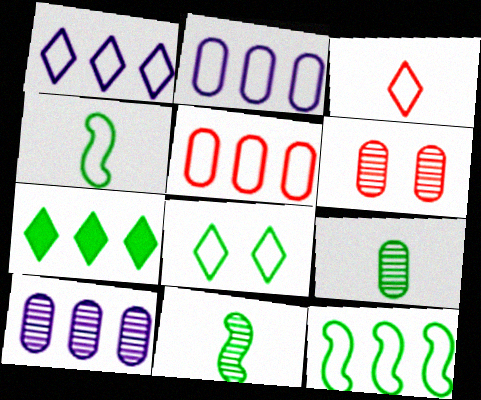[[1, 3, 8], 
[1, 5, 12], 
[6, 9, 10]]